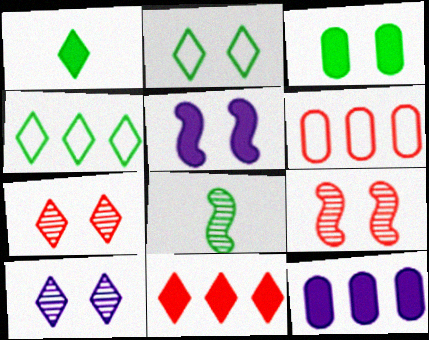[[3, 4, 8]]